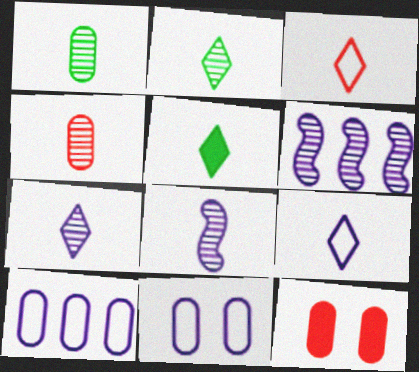[[1, 10, 12], 
[2, 4, 8], 
[3, 5, 7]]